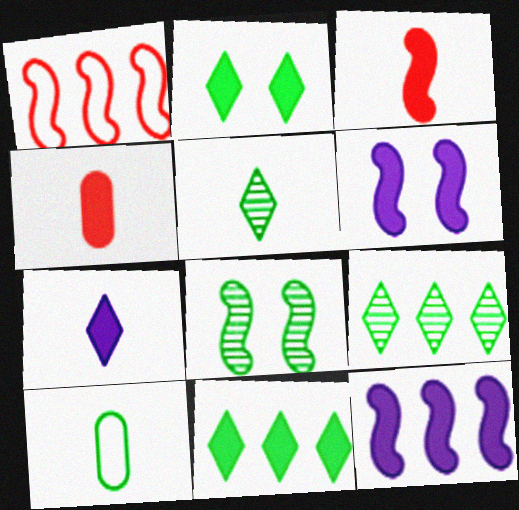[[2, 4, 12], 
[4, 6, 11], 
[8, 10, 11]]